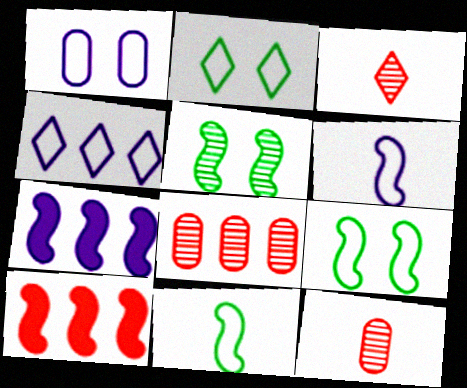[[1, 4, 6], 
[2, 7, 12], 
[5, 6, 10]]